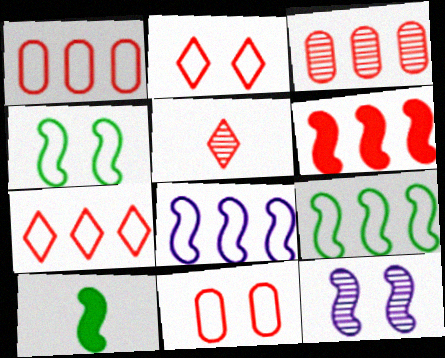[[3, 6, 7], 
[5, 6, 11]]